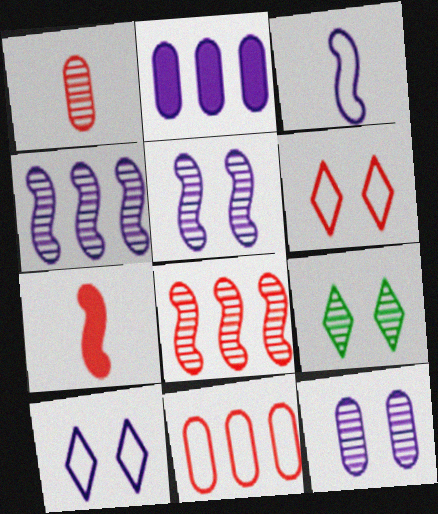[[1, 4, 9]]